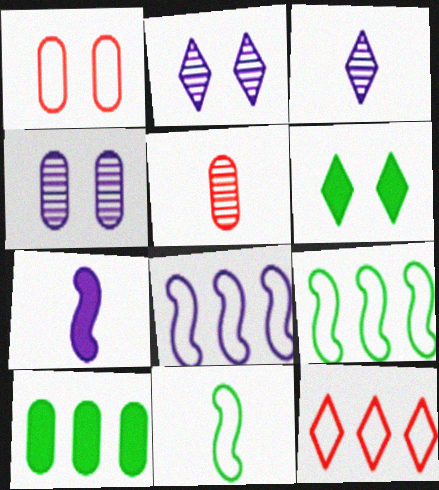[[3, 6, 12], 
[5, 6, 8]]